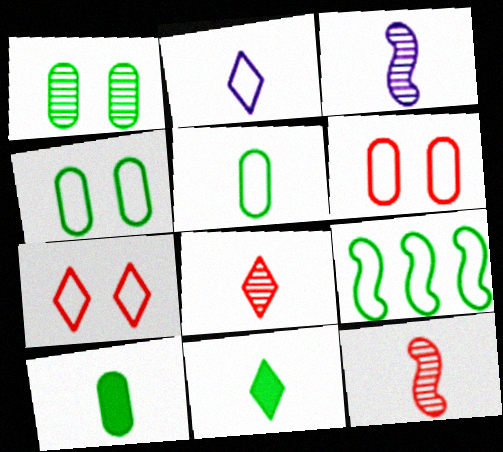[[1, 9, 11], 
[2, 6, 9], 
[2, 8, 11], 
[2, 10, 12]]